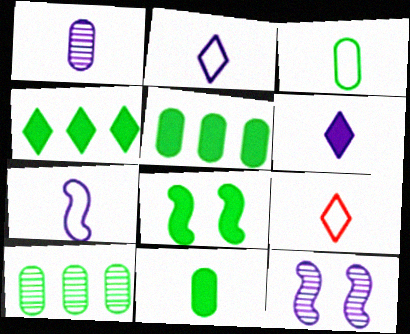[[1, 6, 7], 
[3, 7, 9], 
[4, 8, 11], 
[5, 9, 12]]